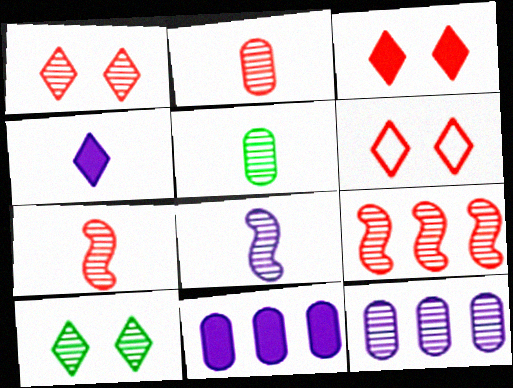[[1, 2, 9], 
[1, 3, 6], 
[7, 10, 12]]